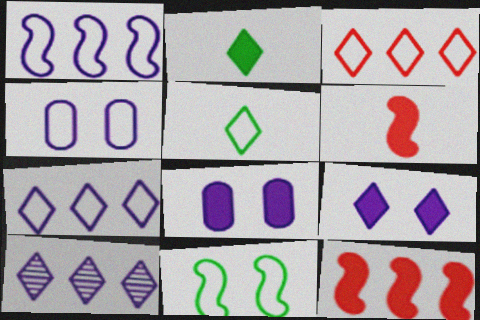[[2, 8, 12]]